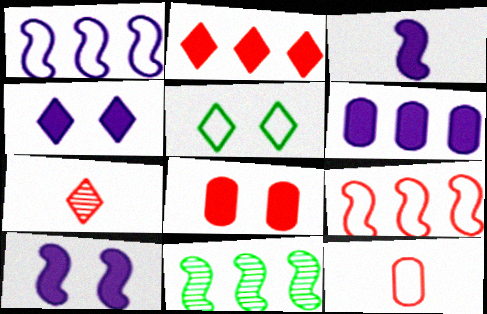[[1, 5, 12], 
[3, 4, 6], 
[4, 11, 12], 
[7, 8, 9]]